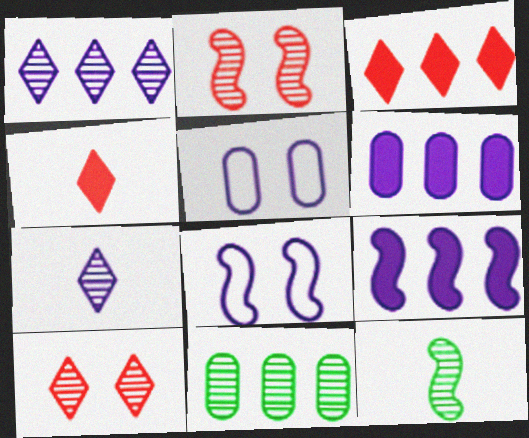[[2, 7, 11], 
[3, 5, 12], 
[4, 8, 11], 
[5, 7, 9], 
[6, 7, 8]]